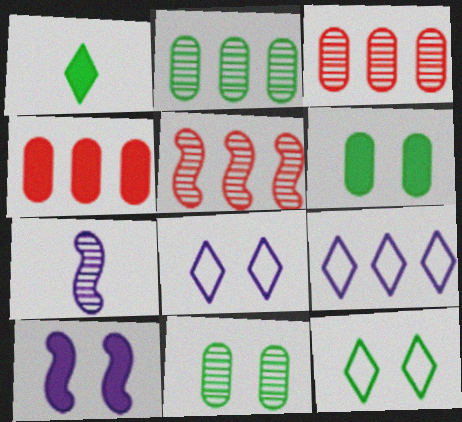[[1, 4, 10], 
[4, 7, 12]]